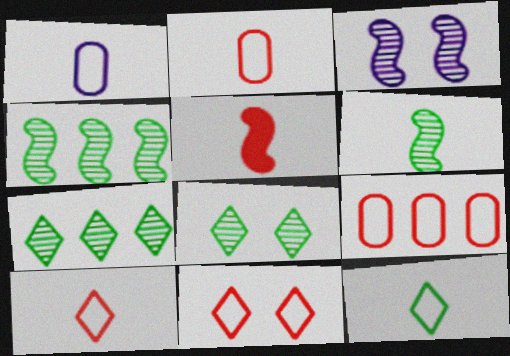[]